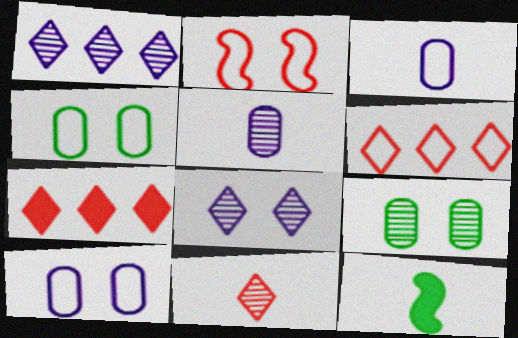[[3, 11, 12]]